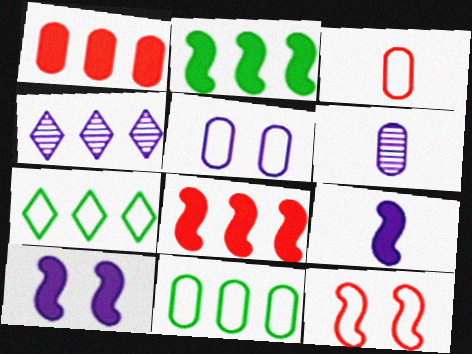[[3, 5, 11], 
[4, 5, 9], 
[4, 8, 11]]